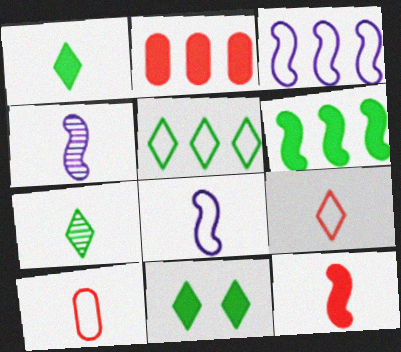[[1, 4, 10], 
[5, 7, 11]]